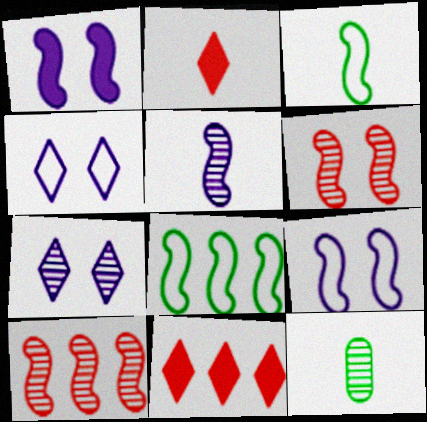[[1, 3, 10], 
[7, 10, 12], 
[9, 11, 12]]